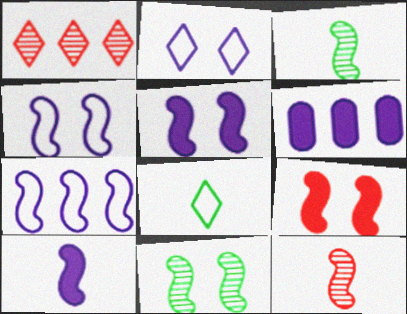[[3, 7, 9], 
[4, 9, 11]]